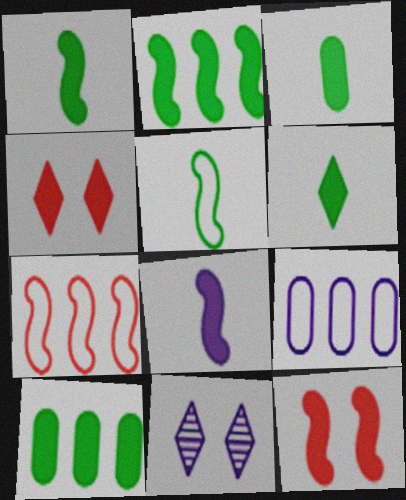[[1, 3, 6], 
[2, 8, 12], 
[3, 7, 11], 
[4, 8, 10], 
[8, 9, 11]]